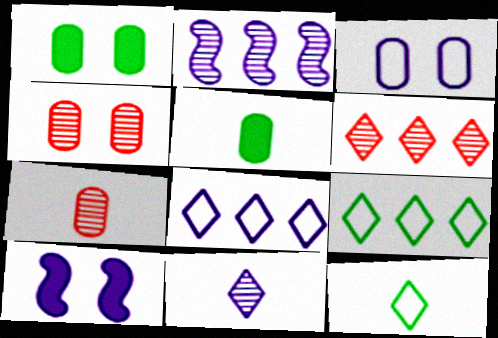[[1, 3, 4], 
[7, 9, 10]]